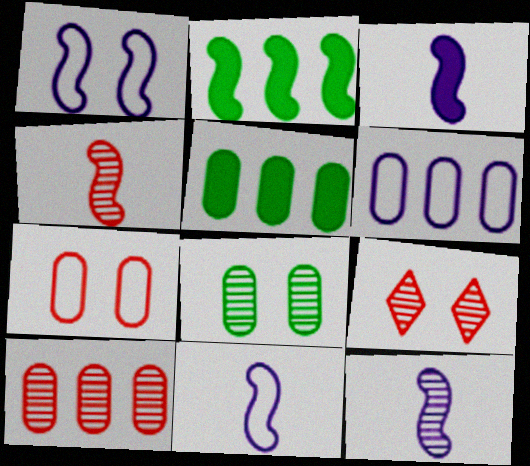[[1, 2, 4], 
[3, 11, 12], 
[4, 9, 10], 
[5, 6, 10], 
[5, 9, 11]]